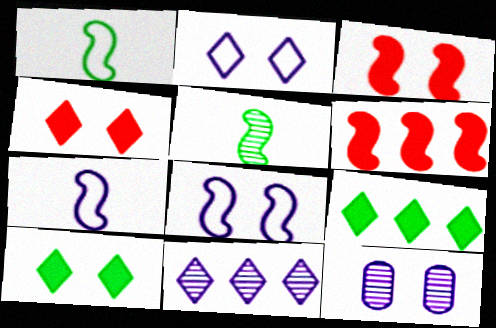[[5, 6, 8]]